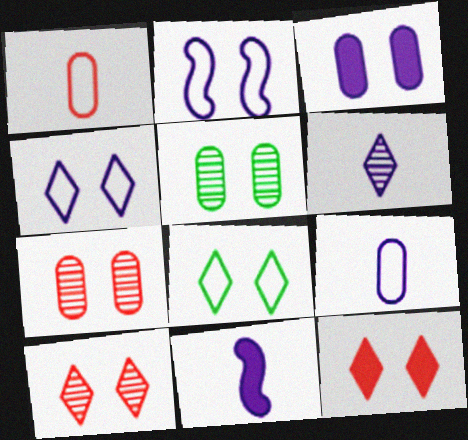[[2, 5, 12], 
[6, 9, 11]]